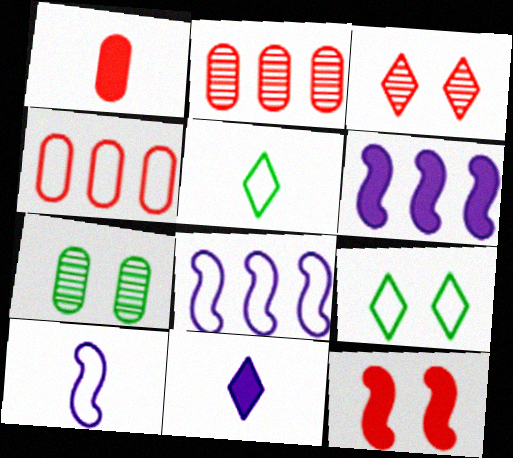[[4, 9, 10]]